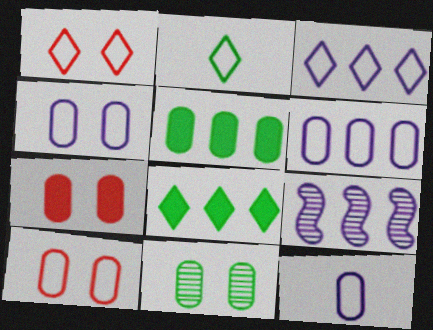[[1, 2, 3], 
[2, 7, 9], 
[4, 6, 12], 
[4, 7, 11]]